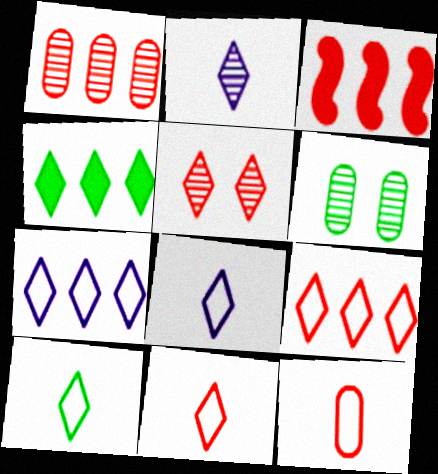[[1, 3, 9], 
[3, 5, 12], 
[3, 6, 8], 
[4, 5, 8], 
[8, 10, 11]]